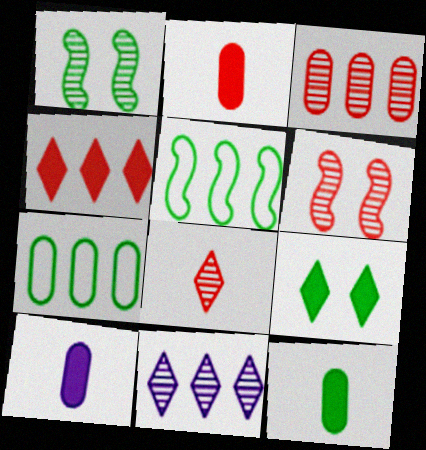[[2, 10, 12], 
[3, 6, 8]]